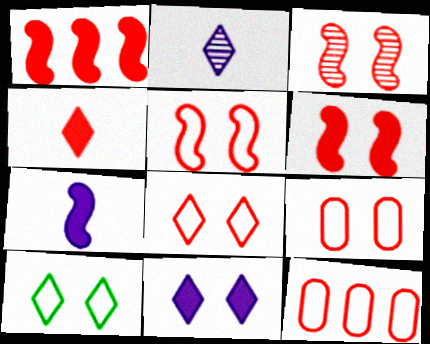[[3, 4, 12], 
[3, 5, 6], 
[5, 8, 9]]